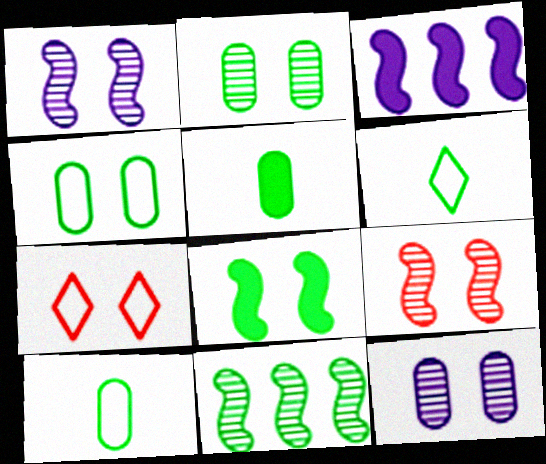[[7, 8, 12]]